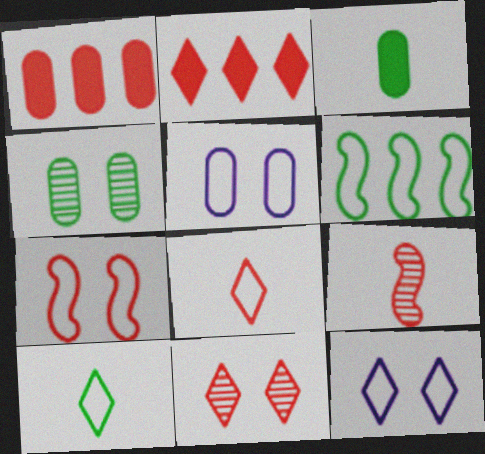[[2, 8, 11], 
[5, 6, 8]]